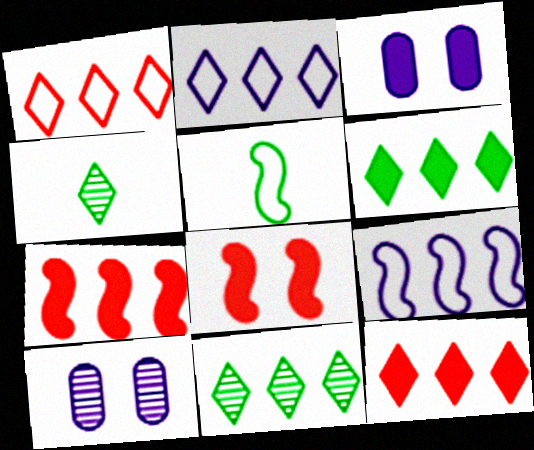[[2, 11, 12], 
[5, 10, 12]]